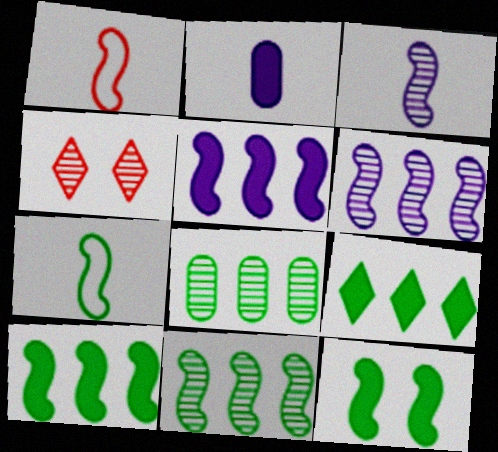[[1, 6, 12], 
[3, 4, 8], 
[7, 11, 12]]